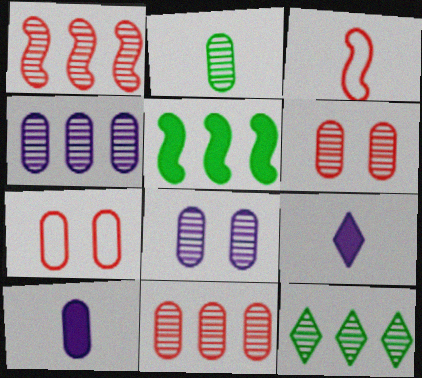[[1, 4, 12], 
[2, 3, 9], 
[2, 4, 6], 
[2, 8, 11]]